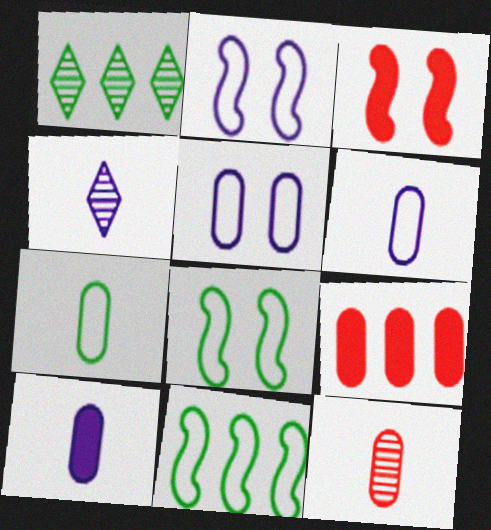[[1, 3, 6], 
[4, 8, 9], 
[7, 10, 12]]